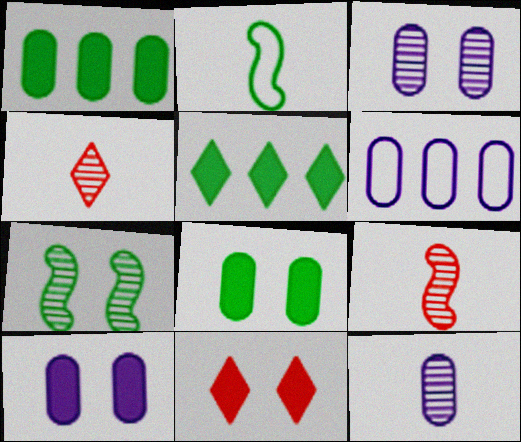[[6, 10, 12]]